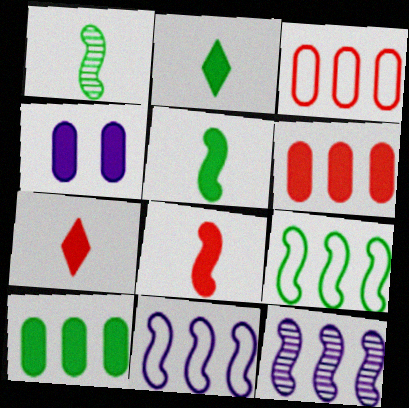[]